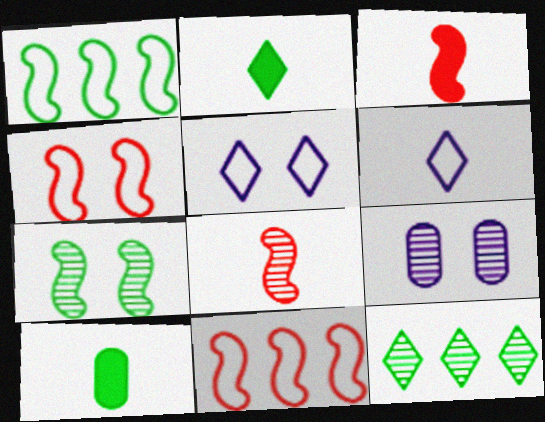[[2, 9, 11], 
[6, 8, 10], 
[8, 9, 12]]